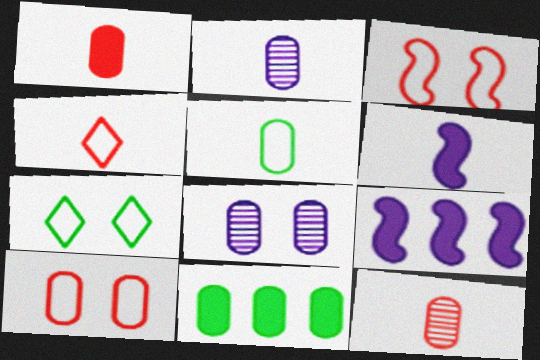[[1, 2, 5], 
[2, 10, 11], 
[7, 9, 12]]